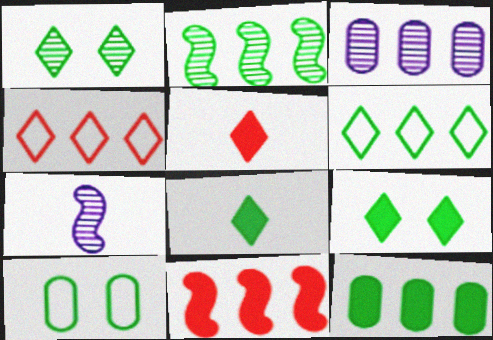[[1, 6, 8], 
[2, 6, 12], 
[2, 8, 10], 
[3, 6, 11]]